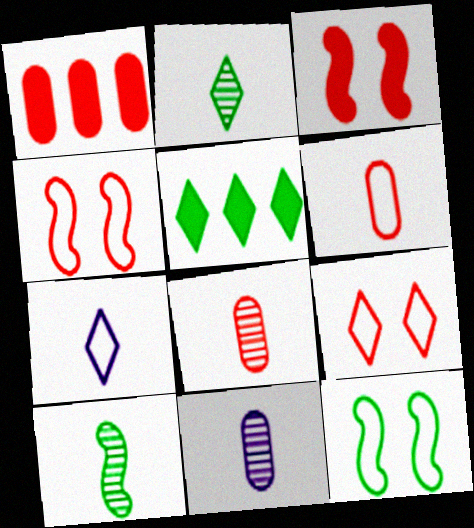[[4, 5, 11]]